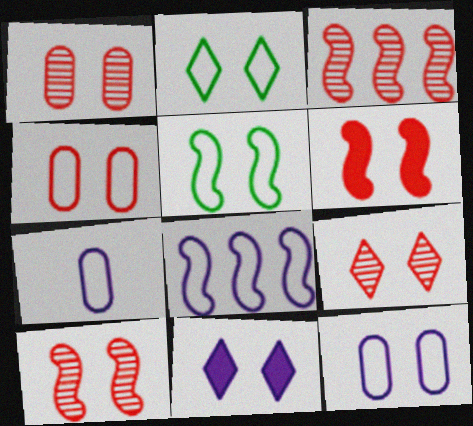[[1, 5, 11], 
[1, 9, 10], 
[2, 9, 11], 
[4, 6, 9]]